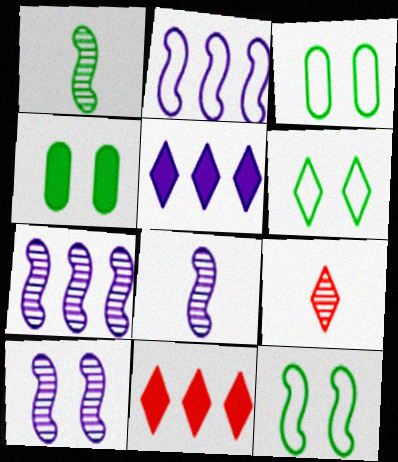[[2, 4, 9], 
[3, 6, 12], 
[3, 8, 11], 
[5, 6, 9], 
[7, 8, 10]]